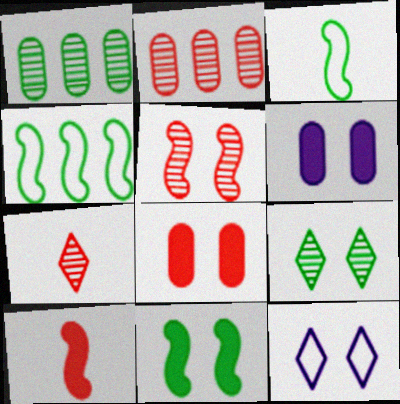[[1, 10, 12], 
[2, 5, 7], 
[4, 6, 7]]